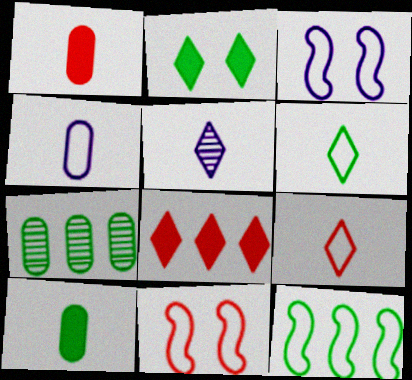[]